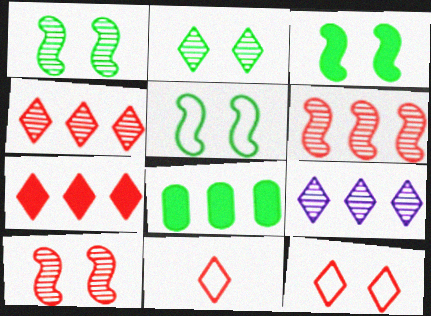[[1, 3, 5]]